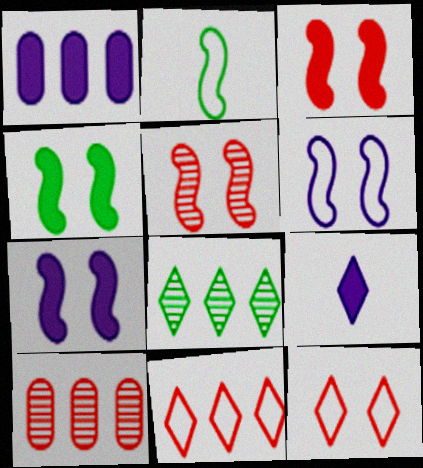[[1, 7, 9], 
[3, 4, 7], 
[4, 5, 6], 
[8, 9, 12]]